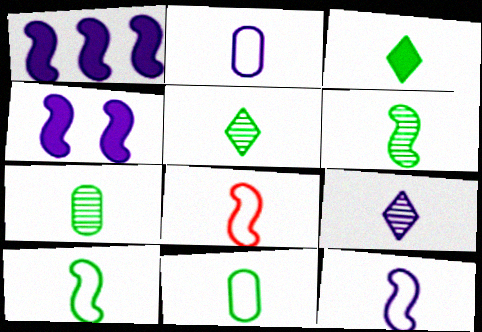[[3, 6, 11], 
[3, 7, 10], 
[5, 6, 7], 
[8, 10, 12]]